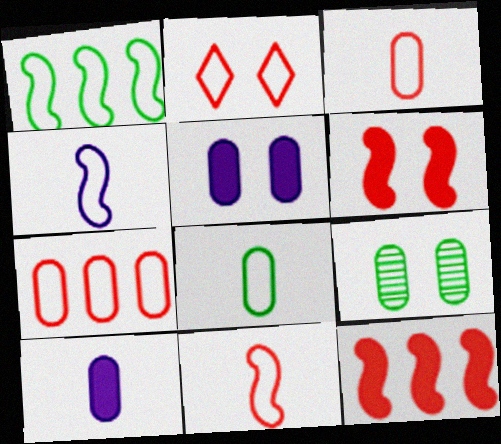[[2, 7, 11], 
[7, 9, 10]]